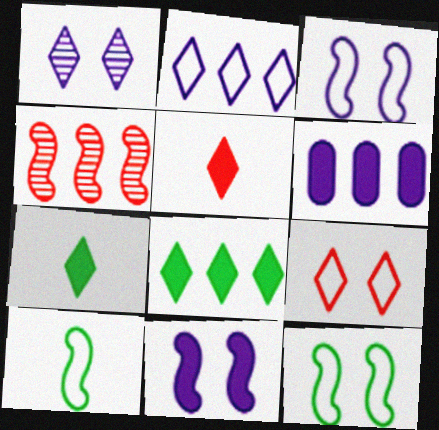[[4, 10, 11]]